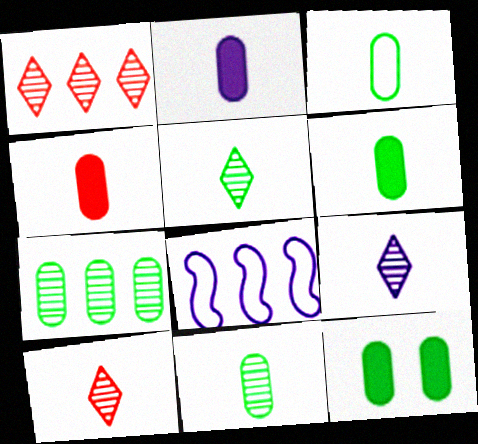[[2, 4, 6], 
[3, 6, 11], 
[3, 7, 12], 
[5, 9, 10], 
[8, 10, 12]]